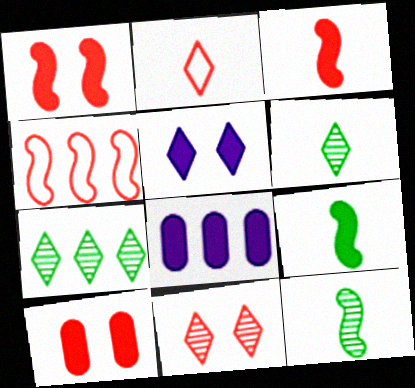[[2, 5, 7], 
[4, 7, 8]]